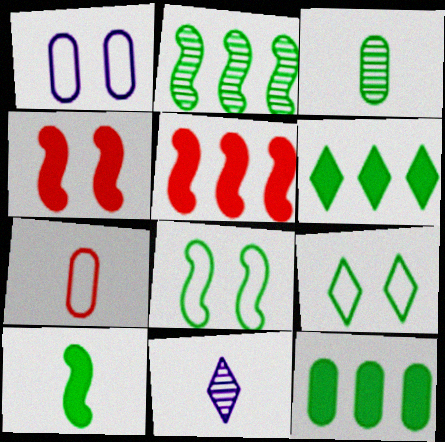[[2, 8, 10], 
[3, 6, 8], 
[7, 10, 11]]